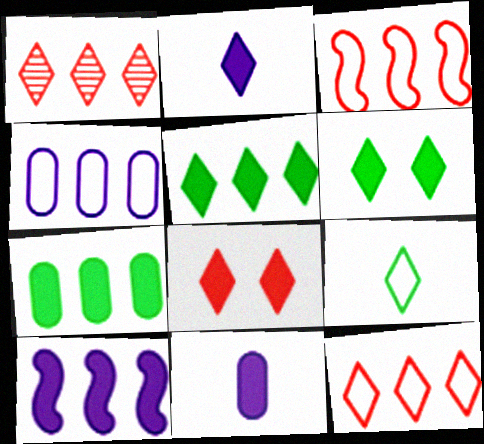[[2, 5, 8]]